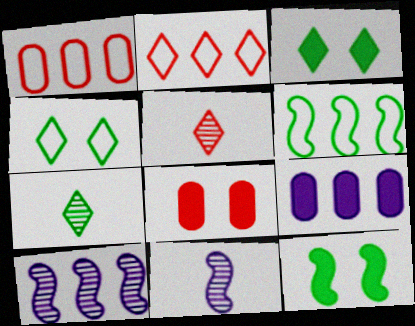[[1, 3, 11]]